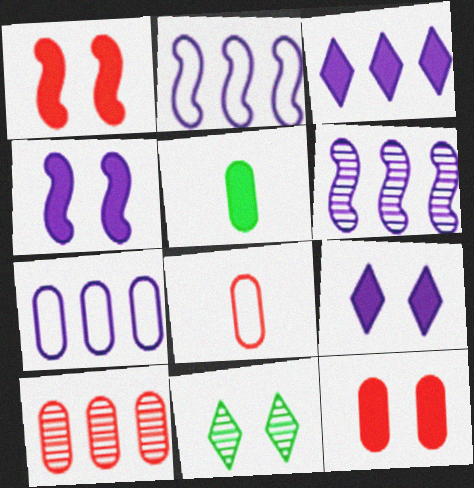[[1, 3, 5], 
[3, 6, 7], 
[8, 10, 12]]